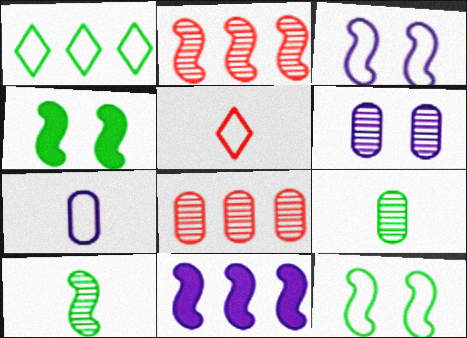[[1, 4, 9], 
[1, 8, 11], 
[6, 8, 9]]